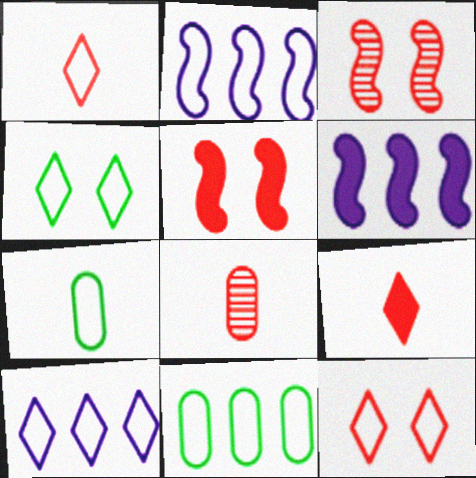[[1, 4, 10], 
[2, 7, 12], 
[4, 6, 8]]